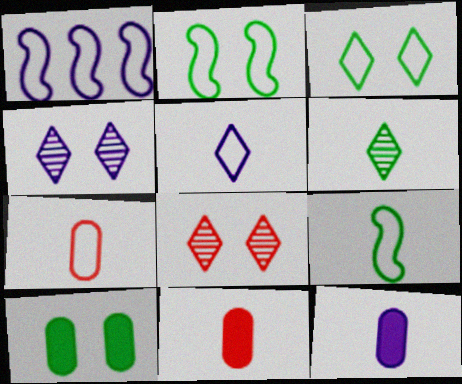[[1, 3, 7], 
[1, 4, 12], 
[5, 7, 9]]